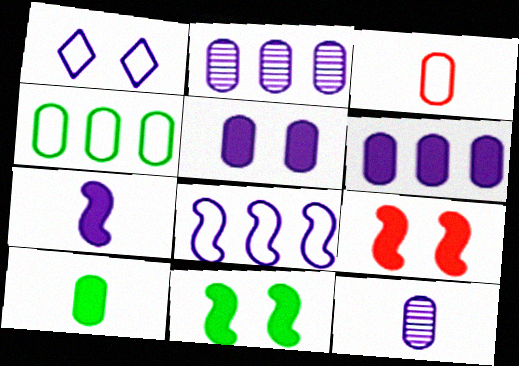[[1, 2, 7], 
[3, 10, 12]]